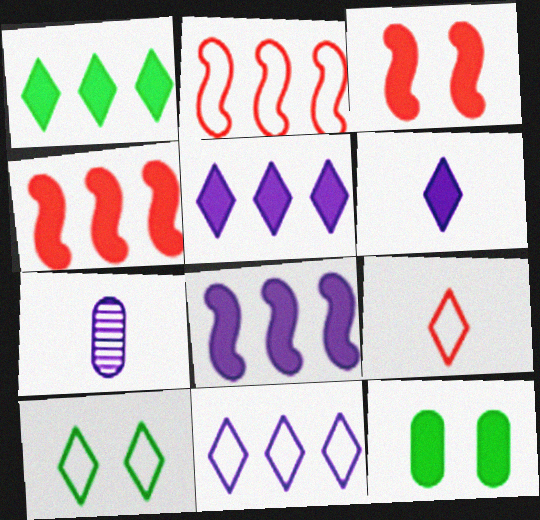[[4, 6, 12], 
[4, 7, 10], 
[9, 10, 11]]